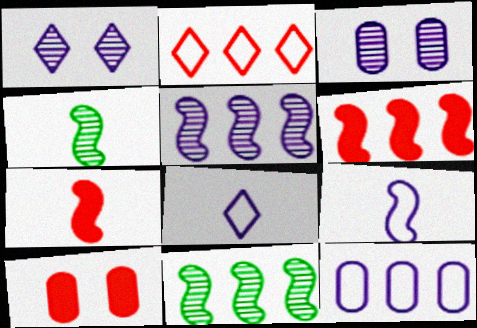[[4, 7, 9], 
[8, 10, 11]]